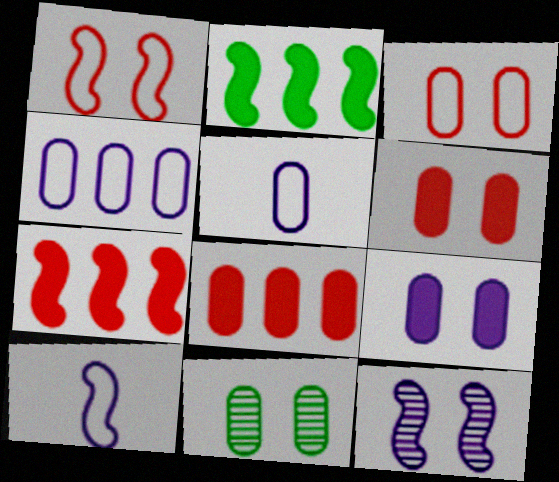[[3, 9, 11], 
[5, 8, 11]]